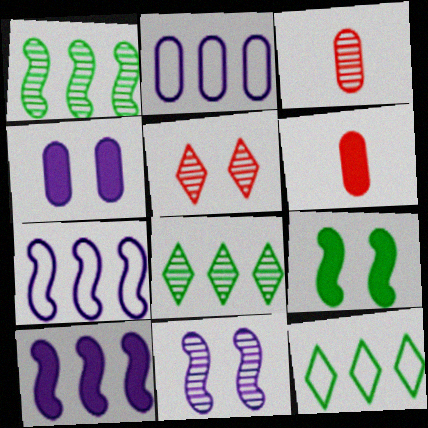[[3, 8, 11], 
[6, 11, 12]]